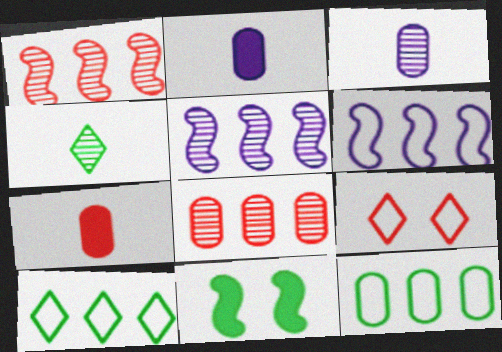[[1, 7, 9], 
[4, 11, 12]]